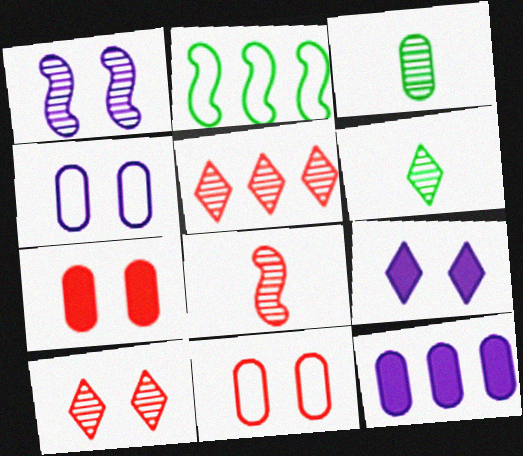[[1, 3, 5], 
[1, 4, 9], 
[2, 5, 12], 
[3, 11, 12]]